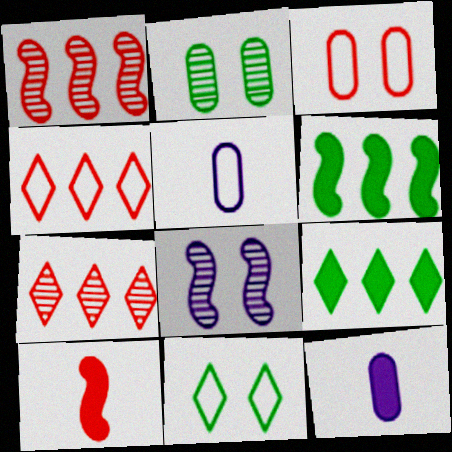[[1, 11, 12], 
[3, 7, 10]]